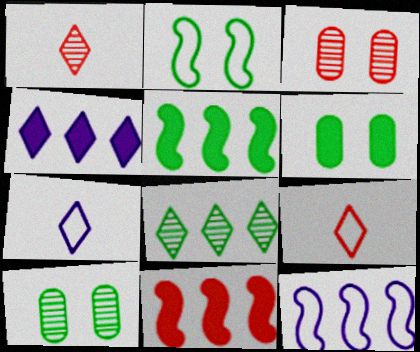[[1, 6, 12], 
[3, 5, 7], 
[3, 9, 11], 
[7, 10, 11]]